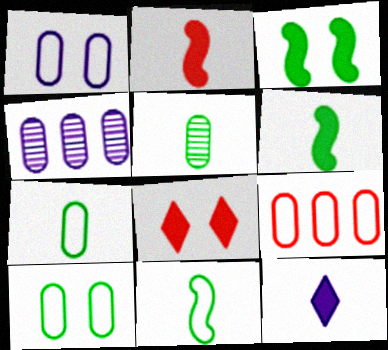[[1, 7, 9], 
[4, 8, 11]]